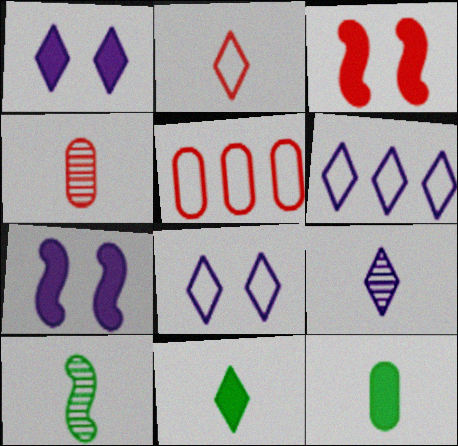[[1, 5, 10], 
[1, 6, 9], 
[2, 9, 11], 
[4, 9, 10]]